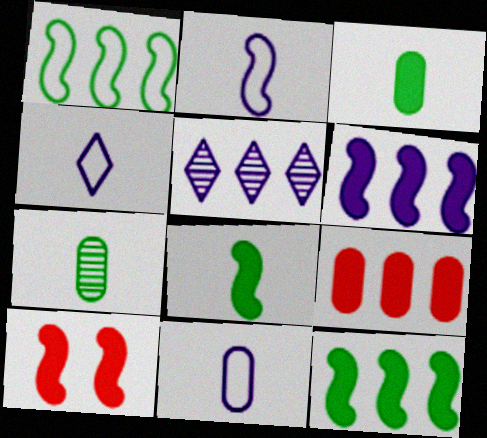[[1, 5, 9], 
[2, 4, 11], 
[6, 8, 10]]